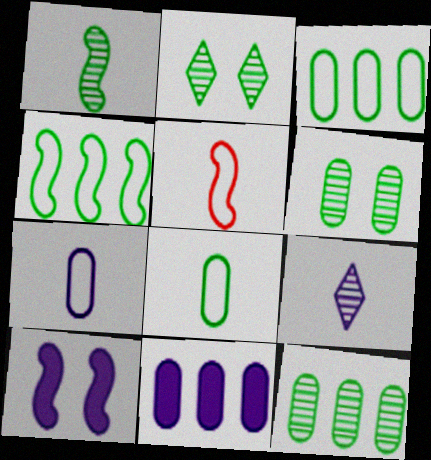[[1, 2, 12], 
[2, 5, 11]]